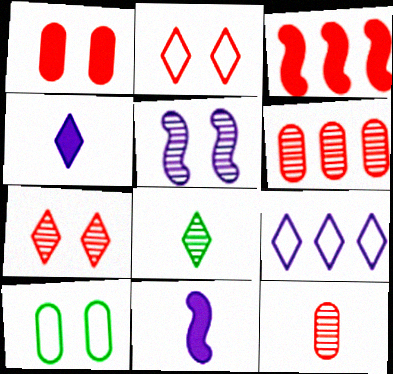[[2, 3, 12], 
[5, 6, 8]]